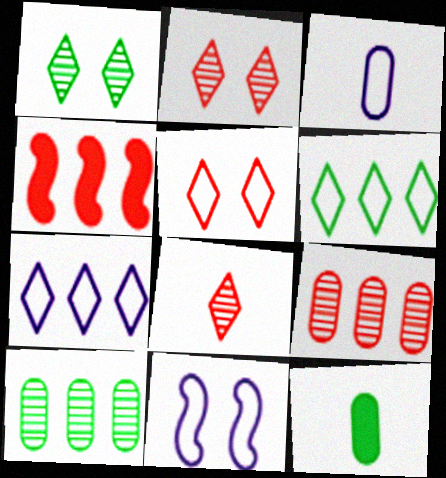[[1, 3, 4], 
[3, 7, 11], 
[4, 7, 10]]